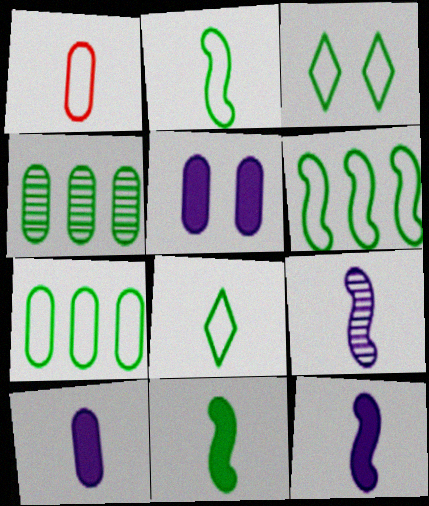[[1, 4, 5], 
[2, 3, 7], 
[3, 4, 11]]